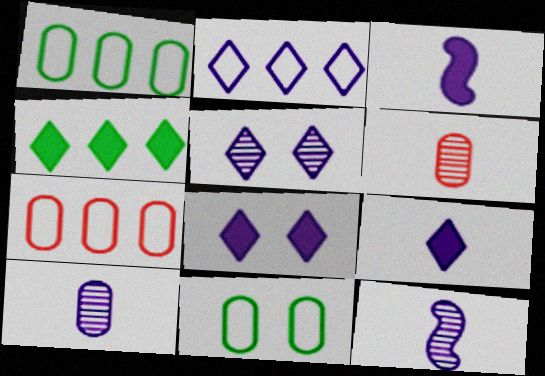[[2, 5, 9]]